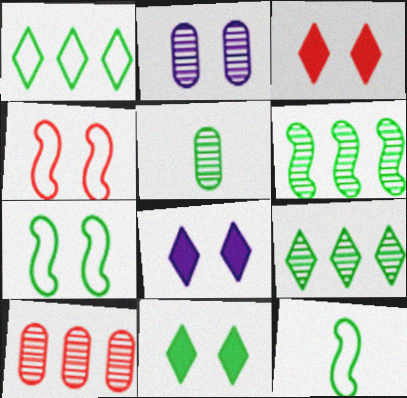[[2, 3, 7], 
[2, 4, 11], 
[2, 5, 10], 
[3, 8, 11], 
[8, 10, 12]]